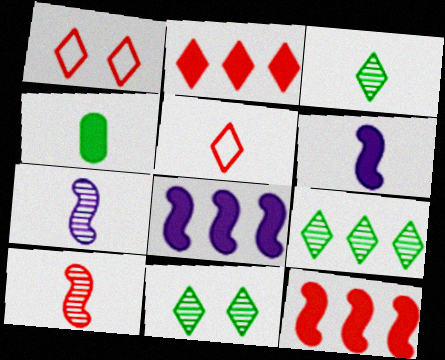[[3, 9, 11], 
[4, 5, 7]]